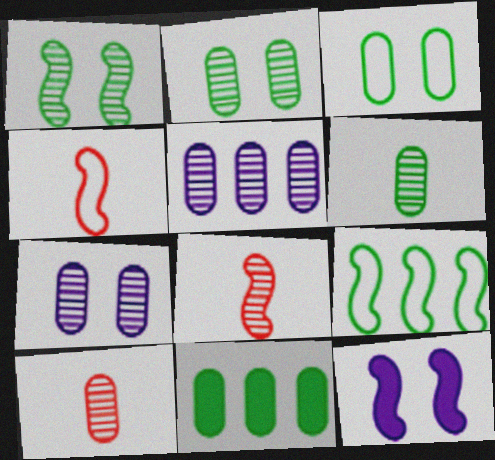[[2, 5, 10], 
[3, 6, 11], 
[8, 9, 12]]